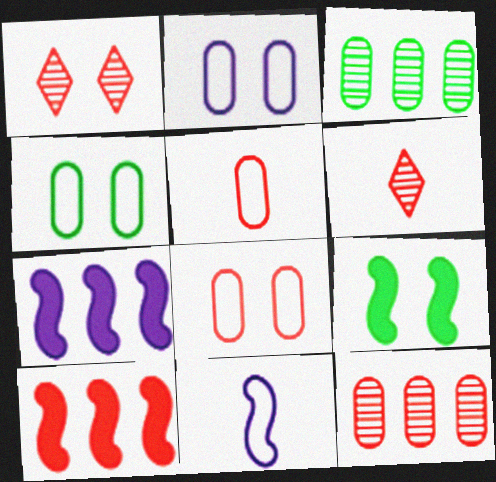[[1, 2, 9], 
[1, 5, 10], 
[2, 4, 8], 
[4, 6, 7], 
[6, 8, 10]]